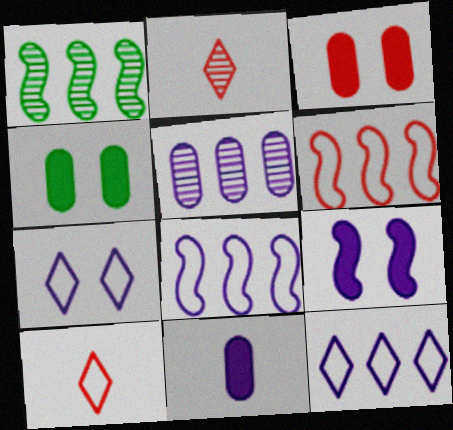[[2, 3, 6], 
[2, 4, 8]]